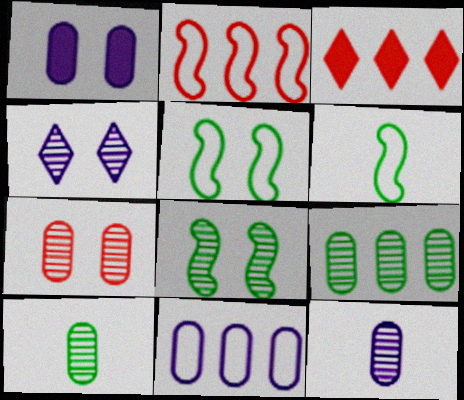[[1, 11, 12], 
[3, 5, 12], 
[4, 7, 8], 
[7, 9, 12]]